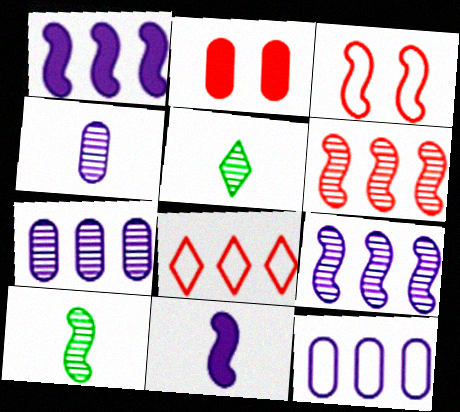[[1, 3, 10]]